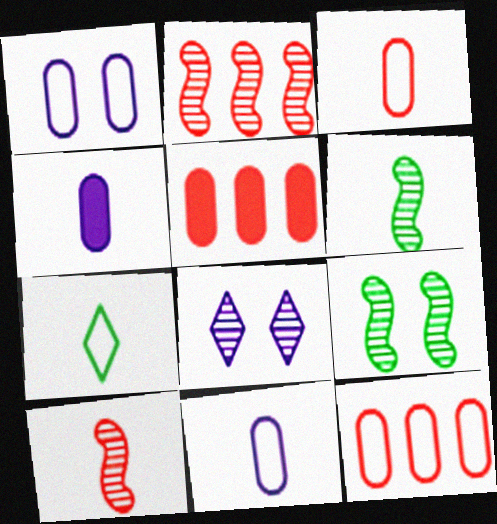[[4, 7, 10]]